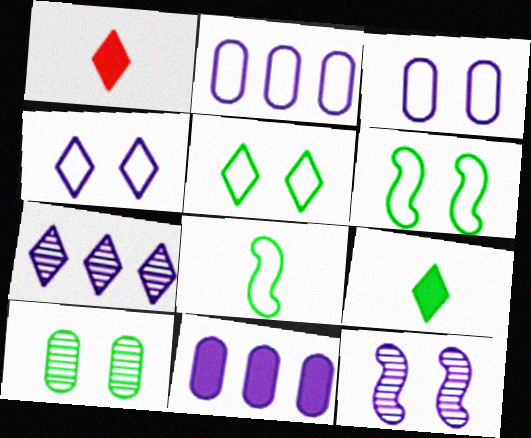[[1, 5, 7]]